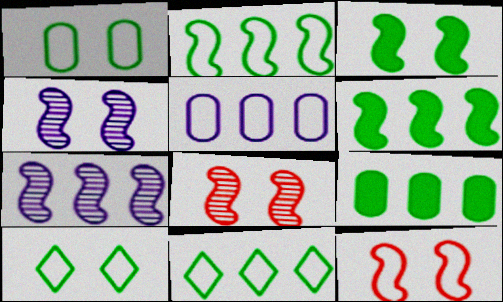[[3, 4, 12]]